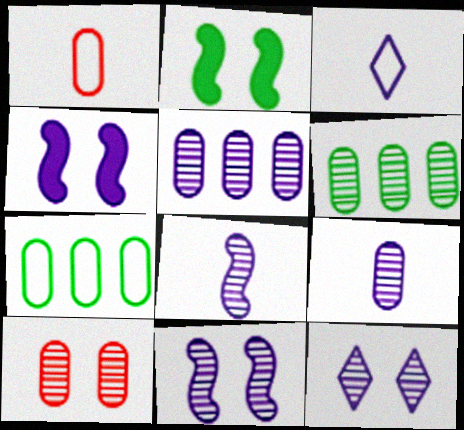[[3, 4, 5], 
[5, 8, 12], 
[6, 9, 10]]